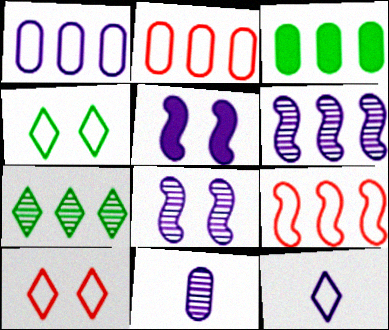[]